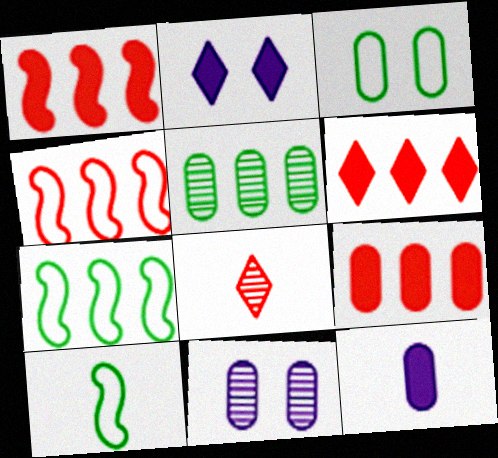[[1, 6, 9], 
[6, 10, 11], 
[8, 10, 12]]